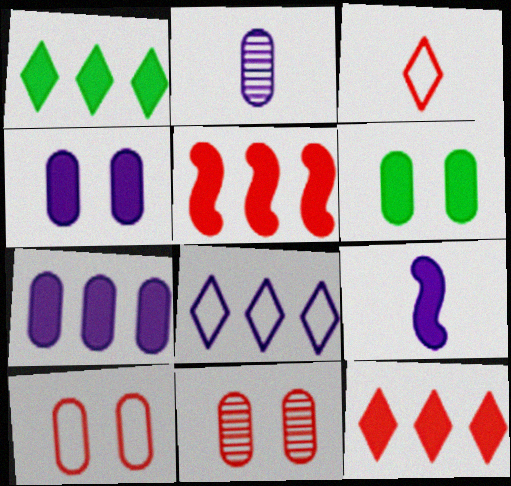[[1, 5, 7], 
[3, 5, 11], 
[6, 9, 12]]